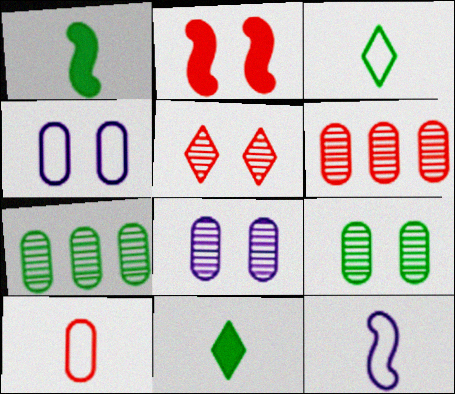[[3, 10, 12]]